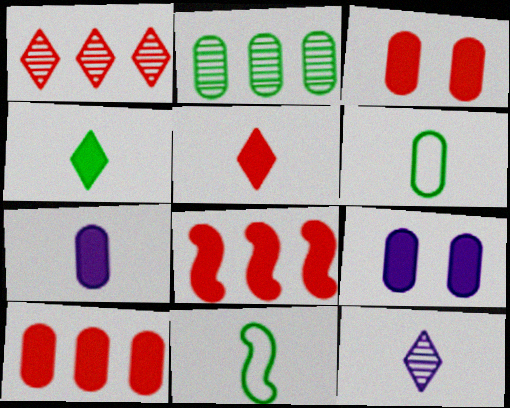[[1, 9, 11], 
[3, 5, 8], 
[4, 8, 9]]